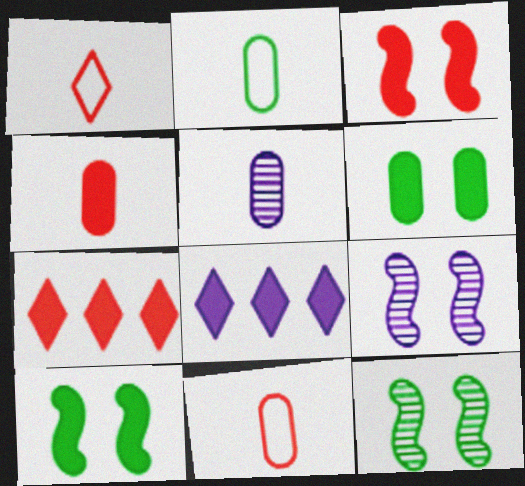[[2, 4, 5], 
[2, 7, 9], 
[3, 4, 7], 
[4, 8, 10], 
[8, 11, 12]]